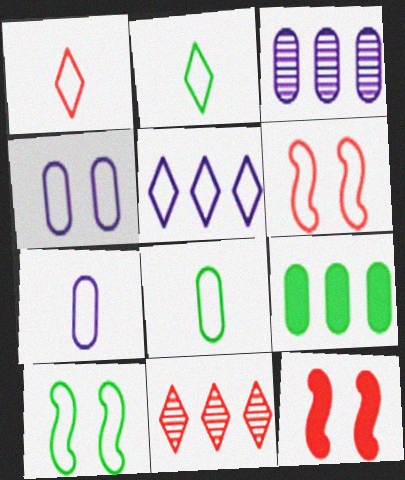[[2, 3, 12], 
[5, 6, 8]]